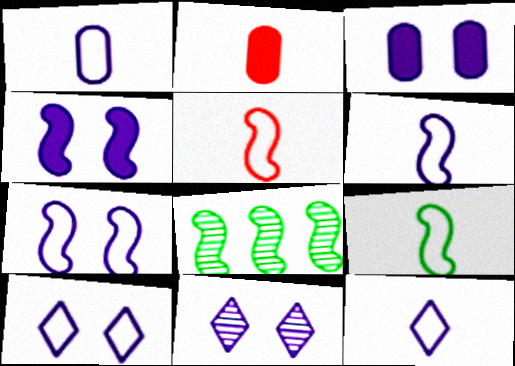[[1, 6, 12], 
[2, 8, 10], 
[3, 7, 11], 
[4, 5, 8], 
[5, 6, 9]]